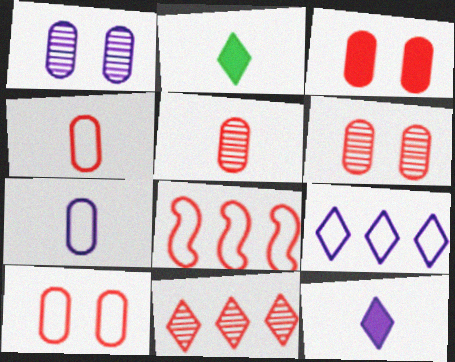[[1, 2, 8], 
[3, 6, 10]]